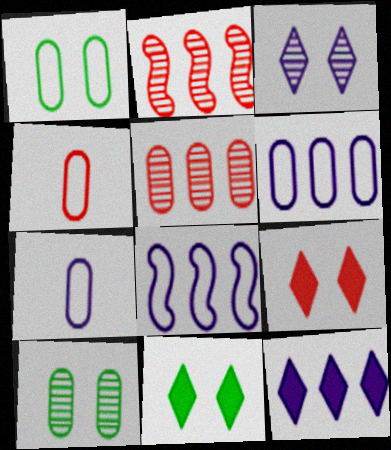[[1, 4, 6], 
[2, 4, 9], 
[2, 7, 11]]